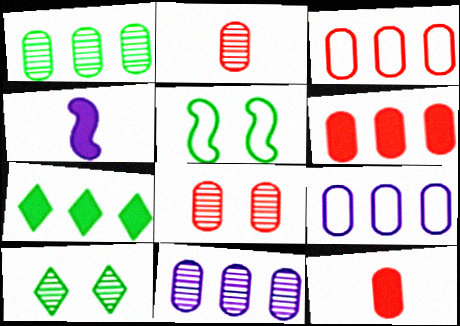[[1, 6, 9], 
[3, 4, 10], 
[3, 8, 12]]